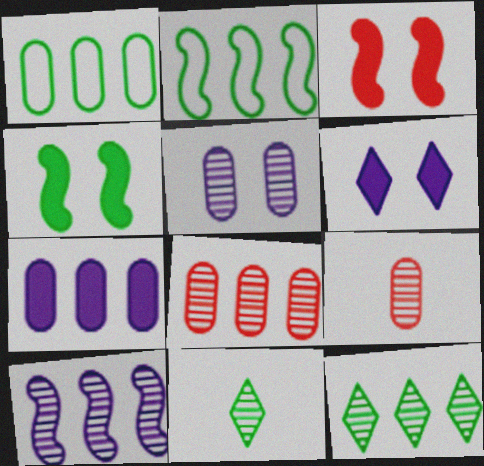[[1, 4, 11], 
[1, 7, 8], 
[2, 6, 9], 
[8, 10, 12]]